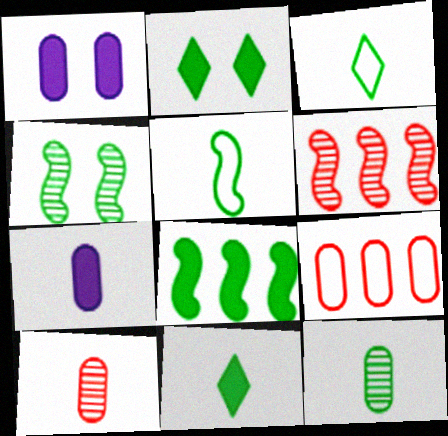[[1, 3, 6], 
[1, 9, 12], 
[4, 5, 8], 
[5, 11, 12]]